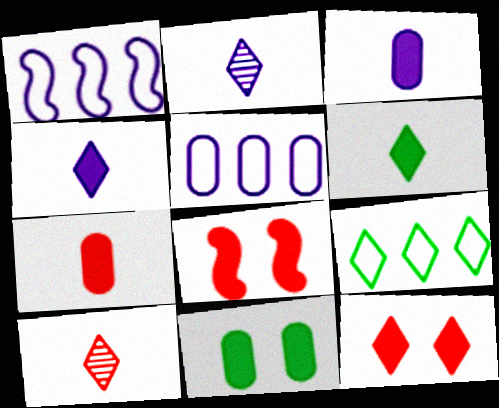[[1, 10, 11], 
[2, 9, 12]]